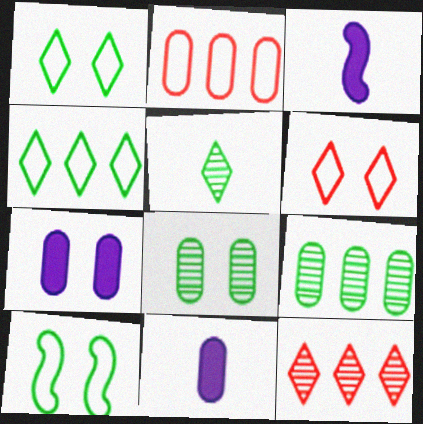[[2, 8, 11], 
[3, 6, 9], 
[10, 11, 12]]